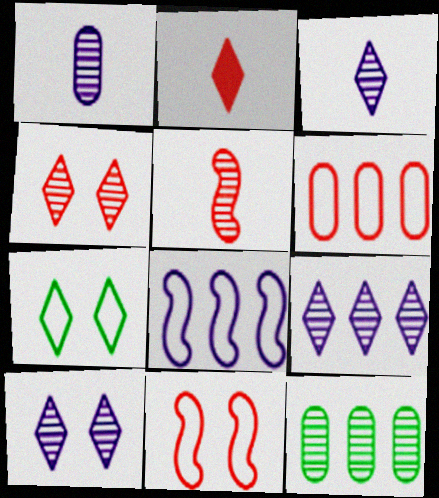[[2, 7, 9], 
[3, 9, 10], 
[5, 10, 12]]